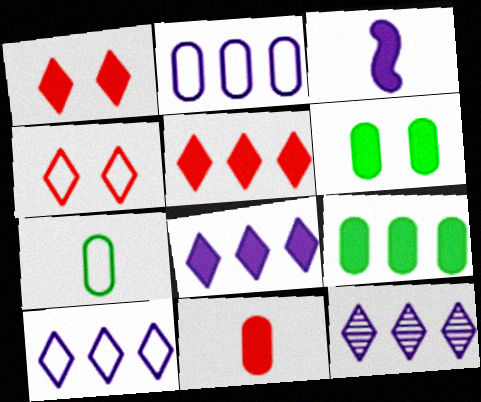[[1, 3, 9], 
[3, 5, 6], 
[8, 10, 12]]